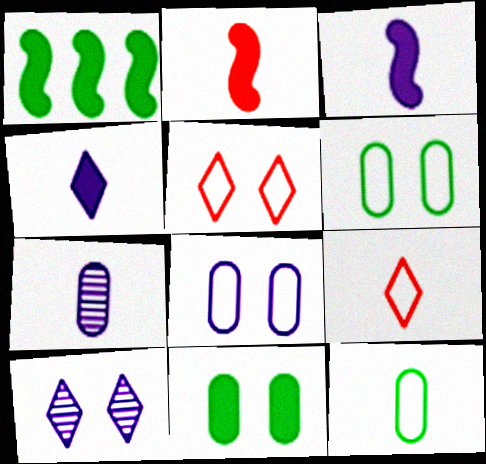[[1, 5, 7]]